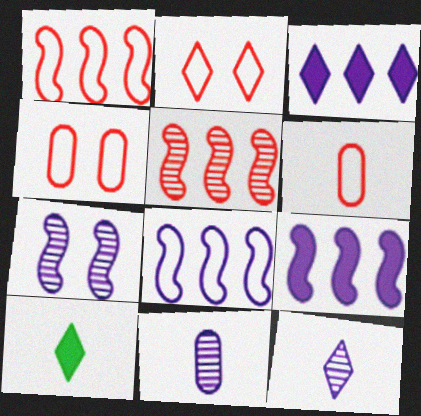[[1, 2, 6]]